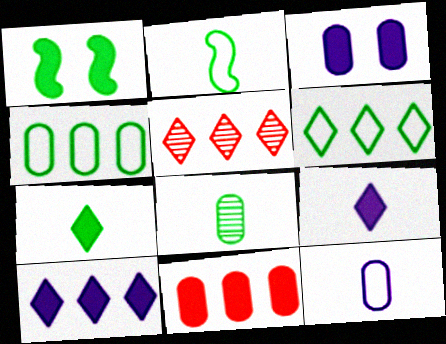[[1, 5, 12], 
[1, 6, 8], 
[1, 9, 11], 
[2, 3, 5], 
[2, 7, 8], 
[5, 6, 10]]